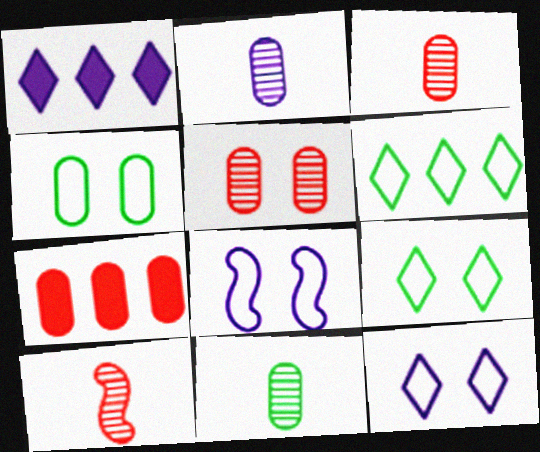[[1, 2, 8], 
[1, 4, 10], 
[2, 3, 11], 
[2, 4, 7]]